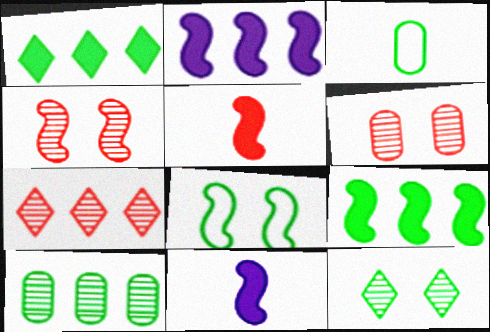[[3, 9, 12]]